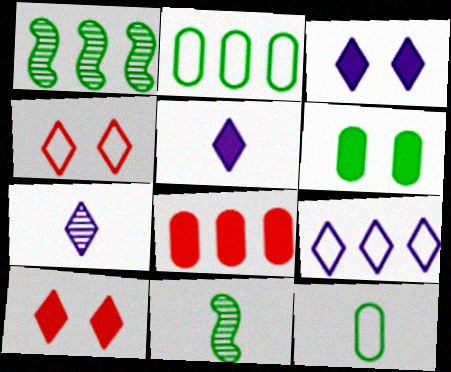[[1, 8, 9], 
[3, 7, 9]]